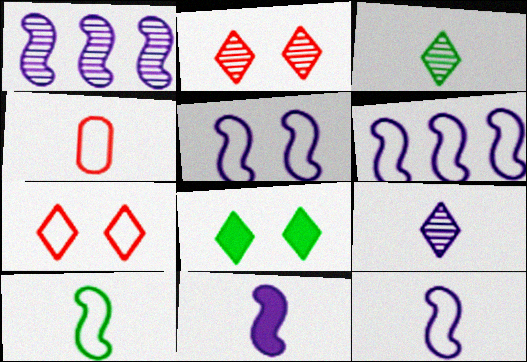[[1, 4, 8], 
[1, 5, 11], 
[3, 4, 11], 
[5, 6, 12]]